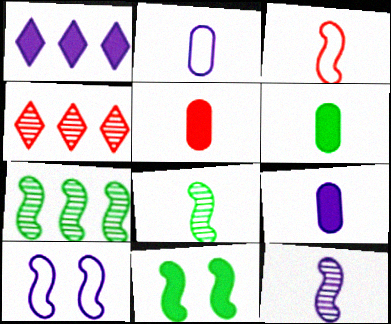[[1, 5, 11], 
[2, 4, 11], 
[4, 6, 10], 
[5, 6, 9]]